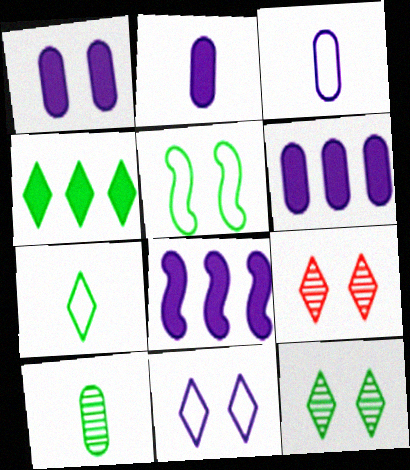[[1, 2, 6], 
[1, 5, 9], 
[4, 5, 10], 
[4, 7, 12]]